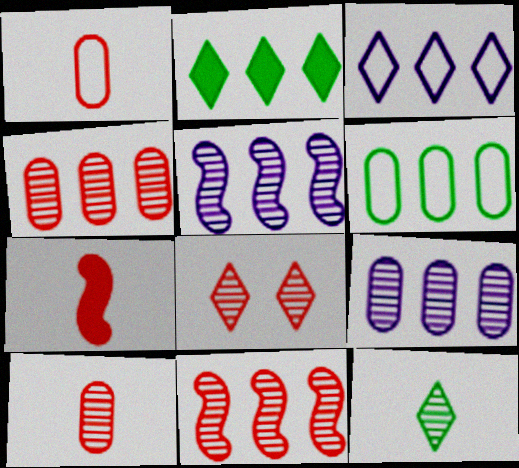[[8, 10, 11]]